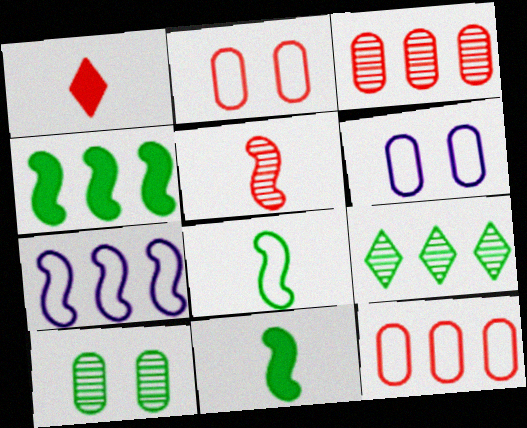[[1, 7, 10]]